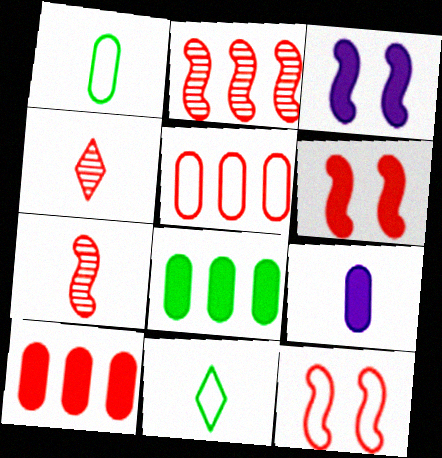[[4, 5, 6], 
[4, 10, 12], 
[7, 9, 11]]